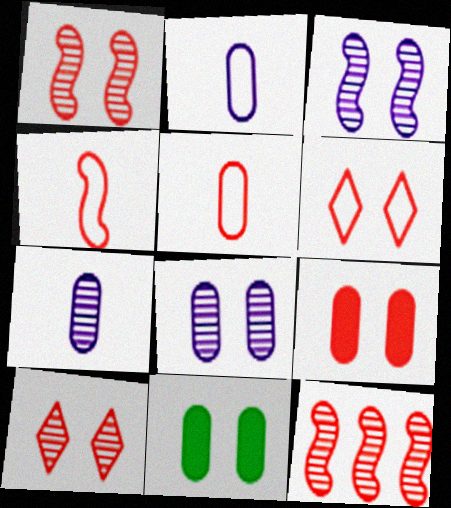[[1, 6, 9], 
[3, 6, 11]]